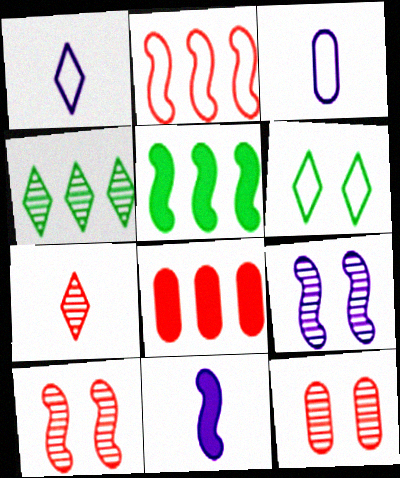[[1, 5, 12], 
[2, 3, 6]]